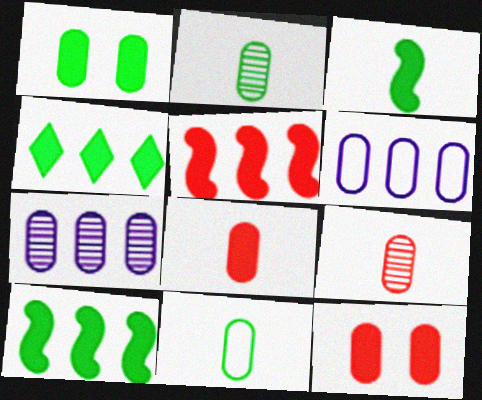[[1, 3, 4], 
[1, 6, 9], 
[2, 6, 12], 
[7, 11, 12]]